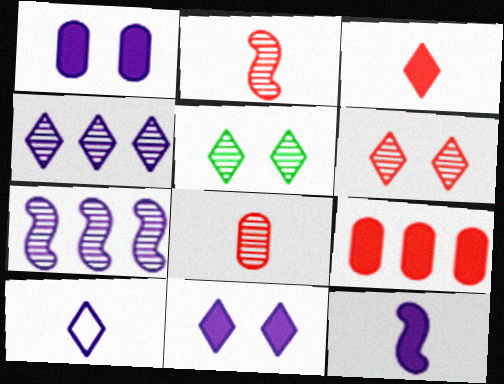[[1, 7, 10], 
[4, 10, 11], 
[5, 7, 8]]